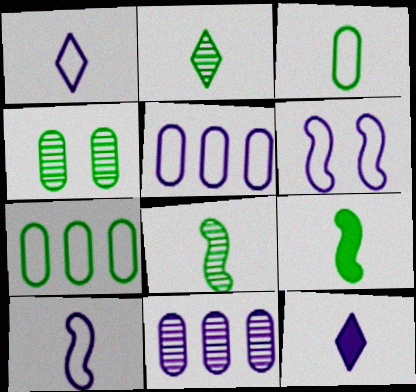[[1, 5, 6], 
[2, 3, 9], 
[6, 11, 12]]